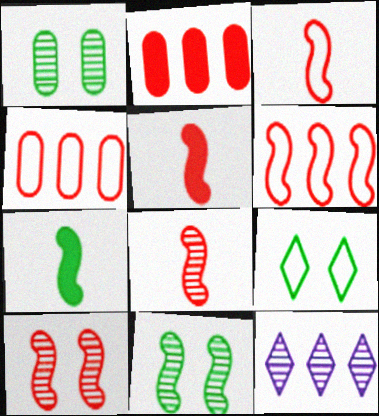[[1, 8, 12], 
[3, 5, 8], 
[5, 6, 10]]